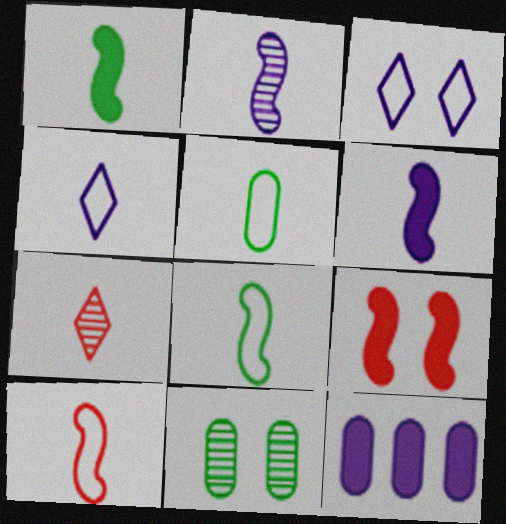[[1, 2, 10], 
[2, 3, 12], 
[3, 9, 11], 
[4, 5, 10], 
[5, 6, 7]]